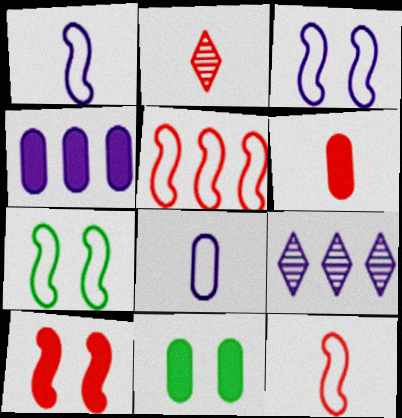[[1, 5, 7], 
[2, 4, 7], 
[2, 6, 12], 
[4, 6, 11], 
[6, 7, 9], 
[9, 11, 12]]